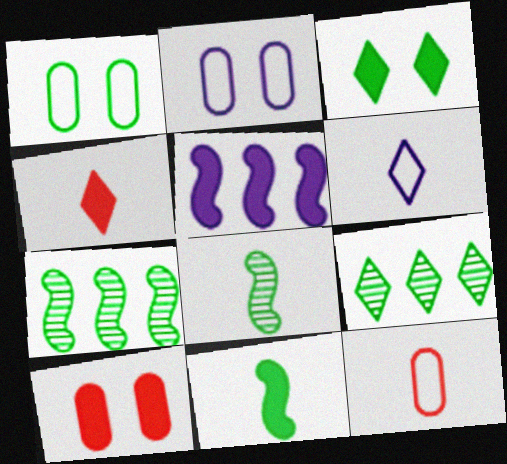[[1, 9, 11], 
[2, 4, 7], 
[6, 7, 10]]